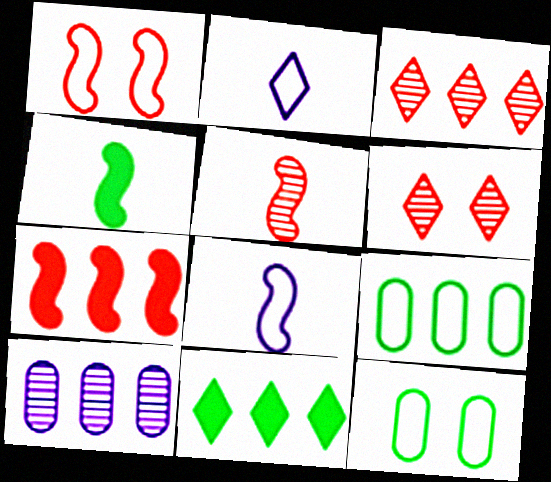[[1, 2, 9], 
[1, 5, 7], 
[2, 6, 11], 
[4, 5, 8]]